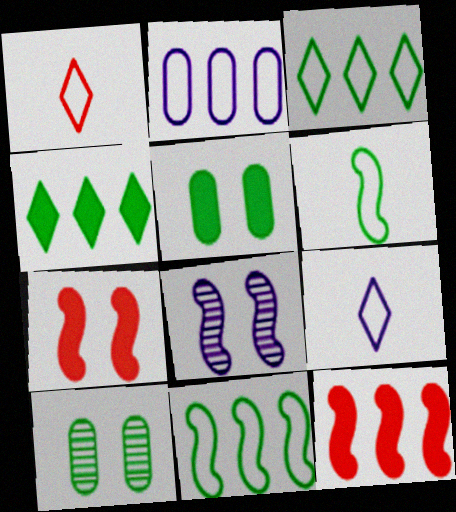[[4, 6, 10], 
[6, 8, 12], 
[9, 10, 12]]